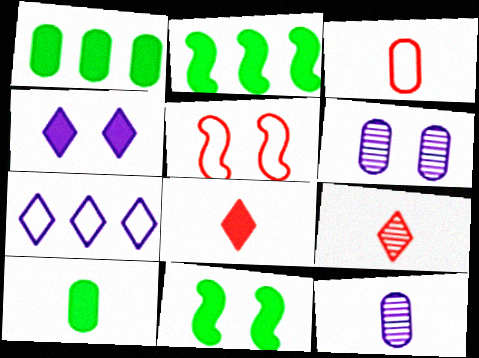[[1, 3, 6], 
[3, 10, 12]]